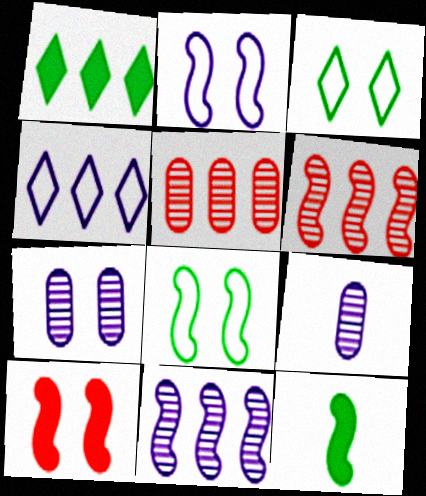[[2, 6, 12], 
[3, 7, 10]]